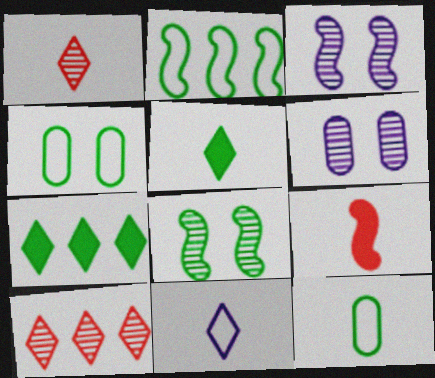[[1, 5, 11], 
[2, 3, 9], 
[7, 8, 12]]